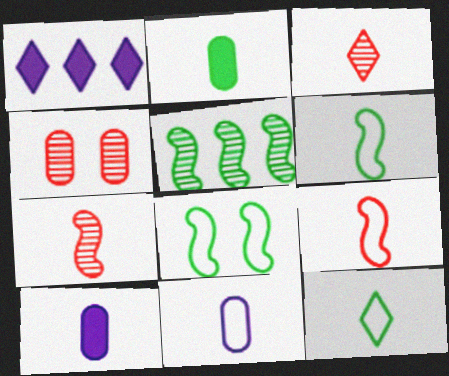[[1, 4, 6], 
[3, 6, 10], 
[7, 10, 12], 
[9, 11, 12]]